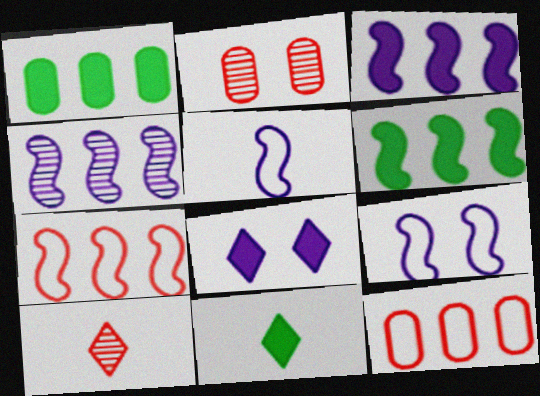[[1, 9, 10], 
[4, 6, 7]]